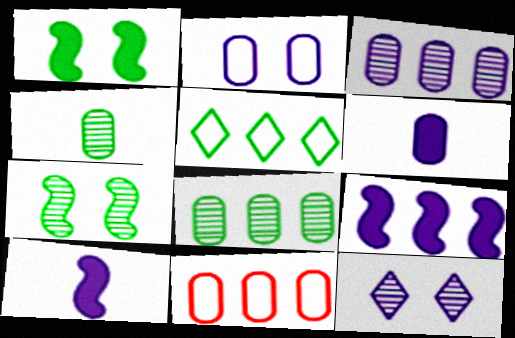[[1, 4, 5], 
[2, 3, 6]]